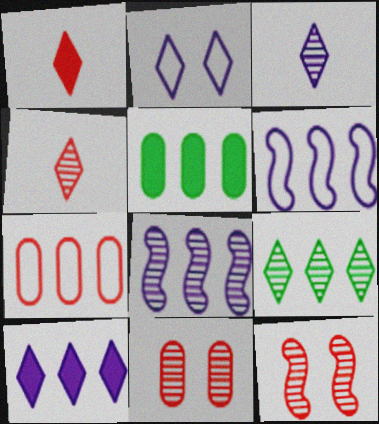[[1, 2, 9], 
[1, 7, 12], 
[2, 3, 10]]